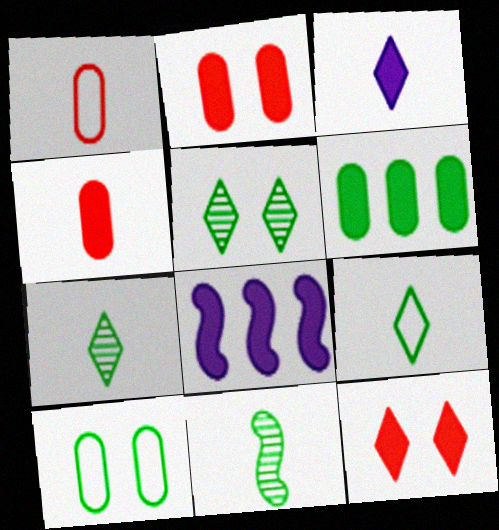[[1, 3, 11], 
[1, 5, 8]]